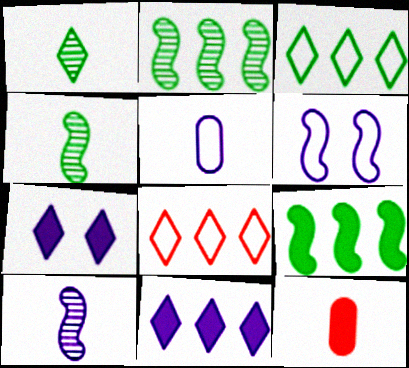[[1, 7, 8], 
[7, 9, 12]]